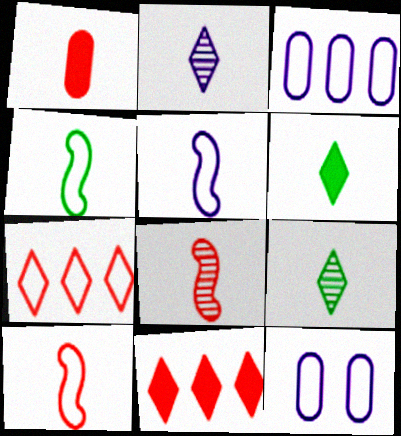[[1, 2, 4], 
[1, 5, 9], 
[4, 5, 10], 
[4, 7, 12]]